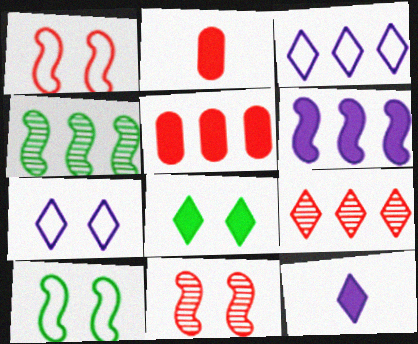[[1, 2, 9], 
[2, 4, 7], 
[2, 6, 8], 
[3, 4, 5]]